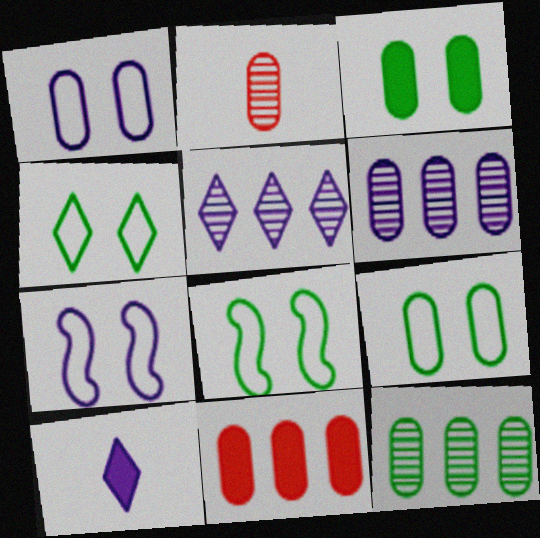[[4, 8, 9], 
[6, 7, 10]]